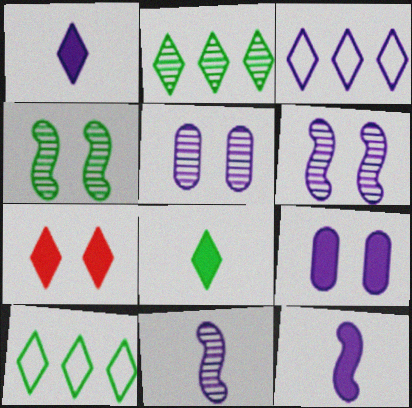[[3, 5, 12], 
[3, 9, 11]]